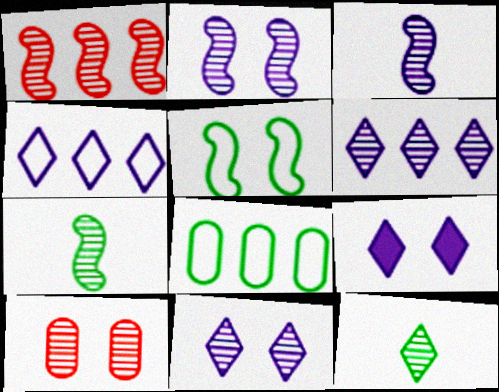[[1, 2, 7], 
[5, 9, 10], 
[6, 7, 10]]